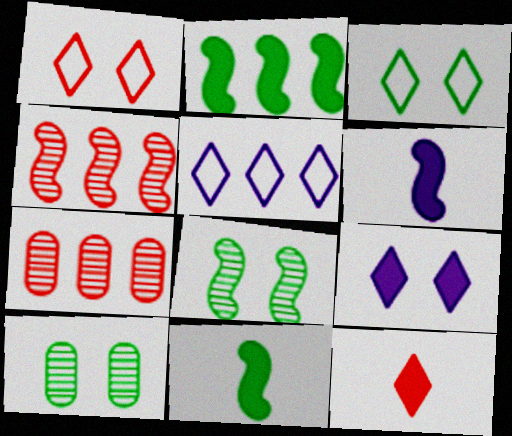[[2, 5, 7], 
[3, 6, 7]]